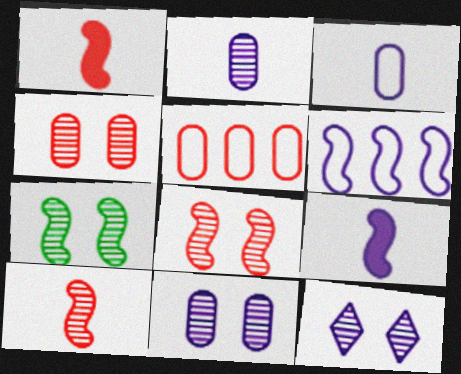[[1, 6, 7], 
[4, 7, 12]]